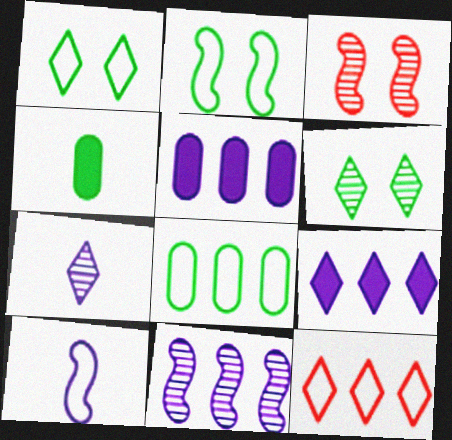[]